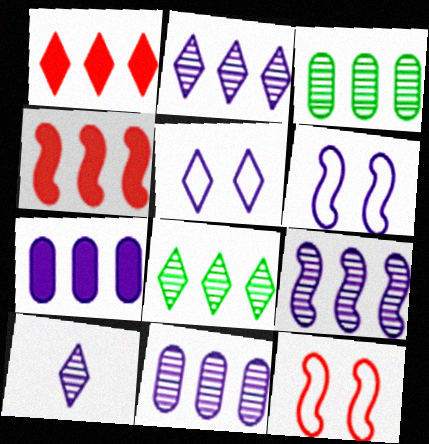[[2, 9, 11], 
[6, 7, 10]]